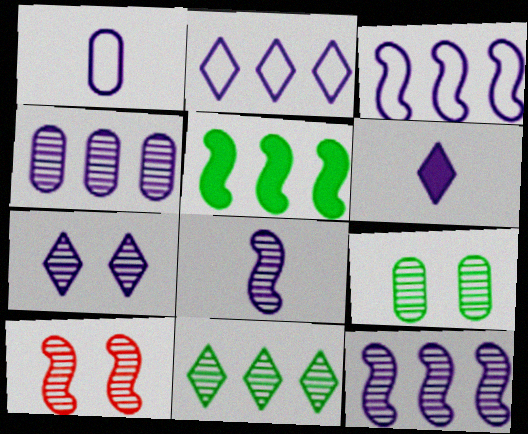[[1, 6, 8], 
[2, 6, 7], 
[4, 7, 8], 
[7, 9, 10]]